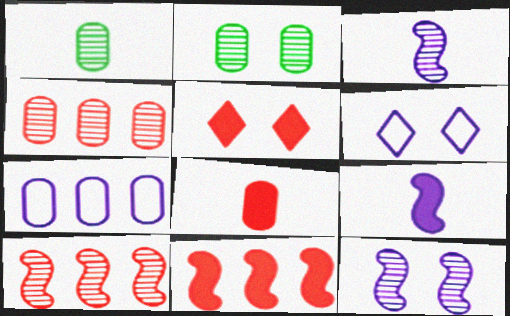[[1, 6, 11], 
[2, 7, 8], 
[5, 8, 11]]